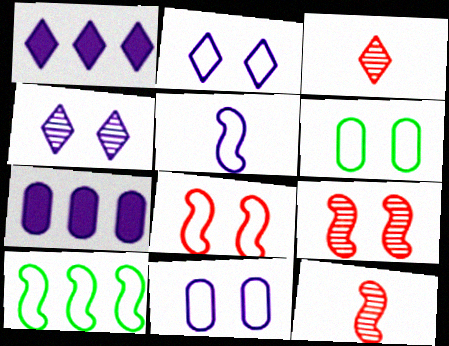[[1, 6, 12], 
[2, 6, 8], 
[4, 5, 7], 
[5, 8, 10]]